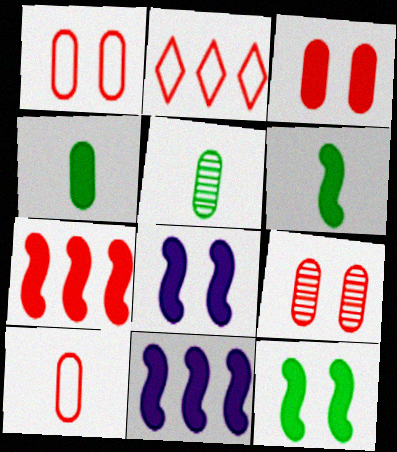[[1, 3, 9], 
[2, 5, 8], 
[6, 7, 8]]